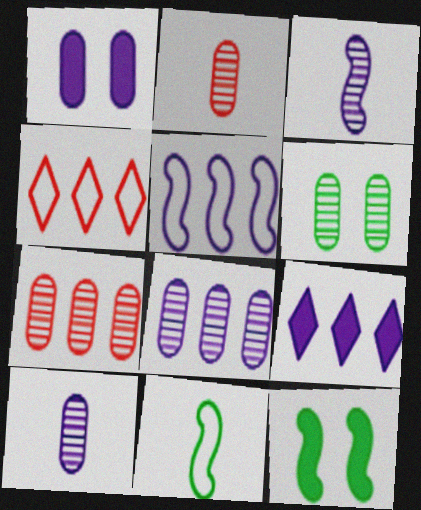[[2, 6, 8], 
[4, 10, 12], 
[5, 8, 9], 
[6, 7, 10]]